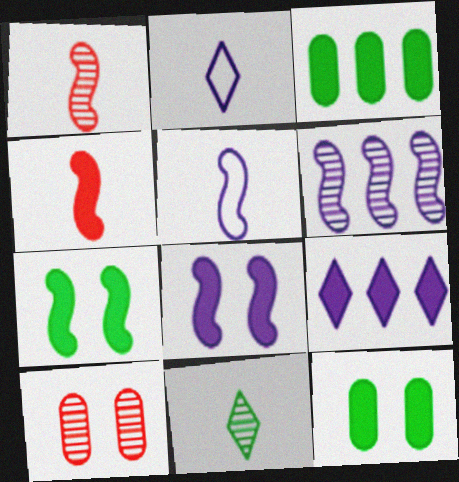[[4, 9, 12], 
[5, 6, 8], 
[6, 10, 11]]